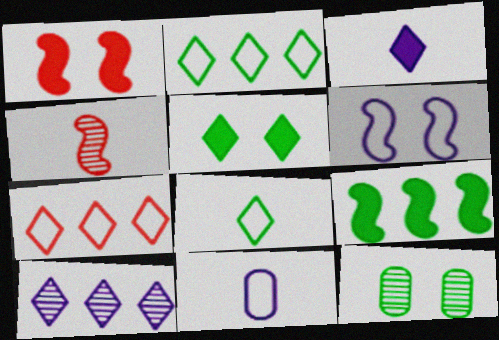[[4, 6, 9], 
[4, 10, 12], 
[8, 9, 12]]